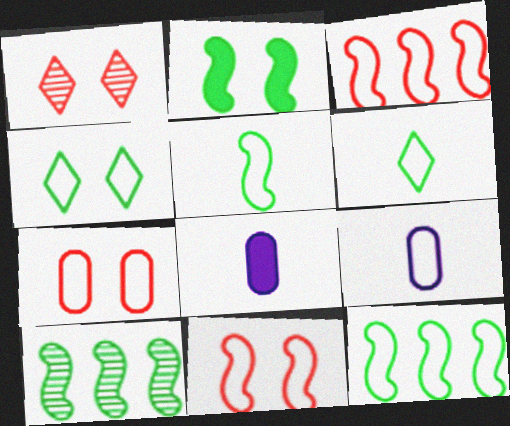[[1, 8, 12], 
[2, 5, 10], 
[3, 4, 9]]